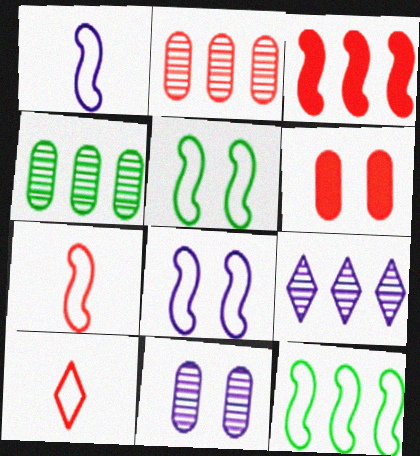[[7, 8, 12]]